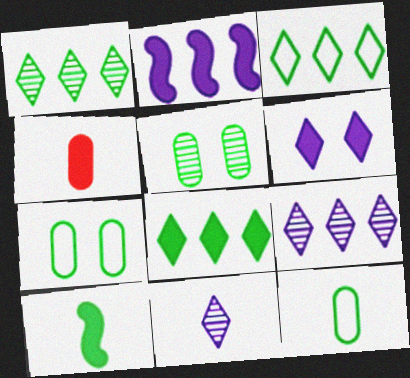[[1, 3, 8], 
[1, 7, 10], 
[3, 5, 10]]